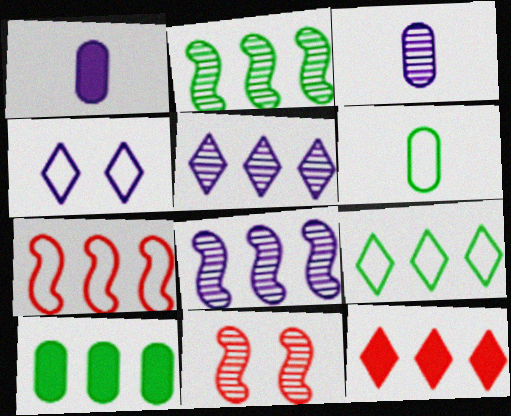[[1, 4, 8], 
[1, 9, 11], 
[2, 9, 10], 
[4, 6, 7], 
[5, 7, 10], 
[5, 9, 12]]